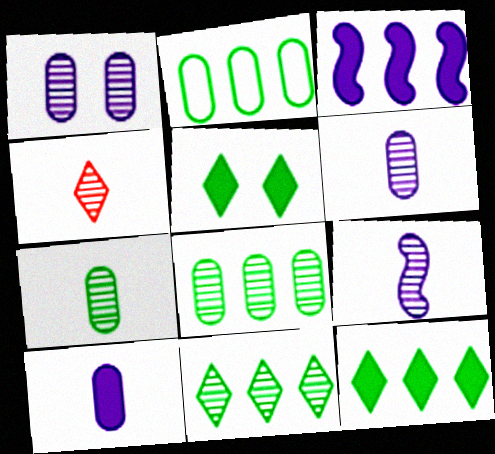[[4, 7, 9]]